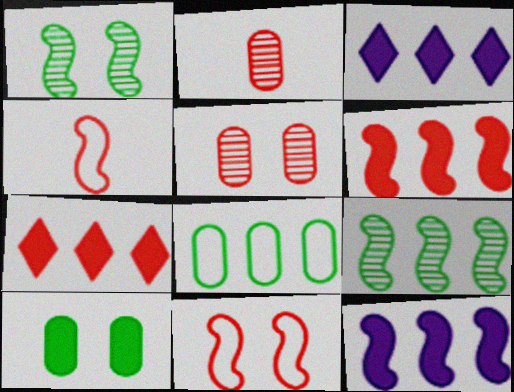[[1, 4, 12], 
[2, 7, 11], 
[4, 5, 7]]